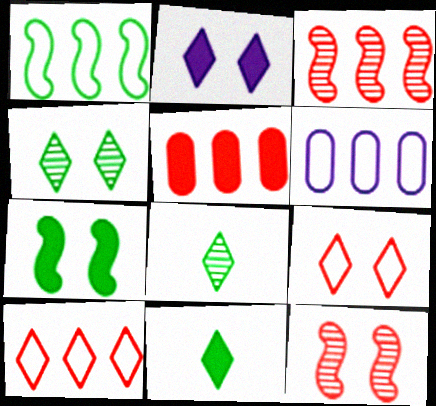[[1, 6, 10], 
[2, 4, 9], 
[2, 8, 10], 
[3, 5, 10], 
[6, 11, 12]]